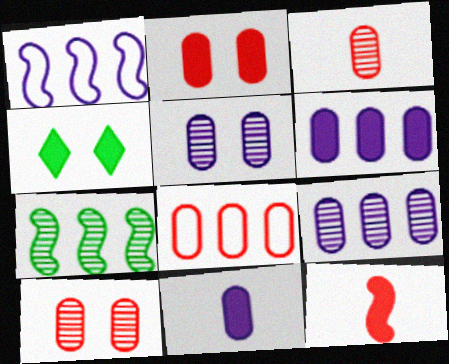[[1, 3, 4], 
[2, 3, 8], 
[4, 6, 12]]